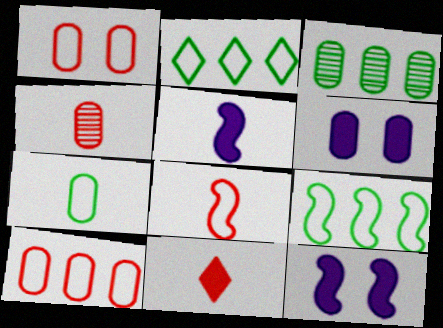[[2, 4, 12], 
[4, 8, 11]]